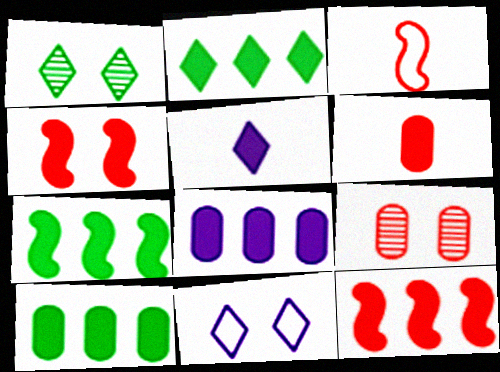[[1, 3, 8], 
[2, 7, 10], 
[2, 8, 12], 
[4, 5, 10]]